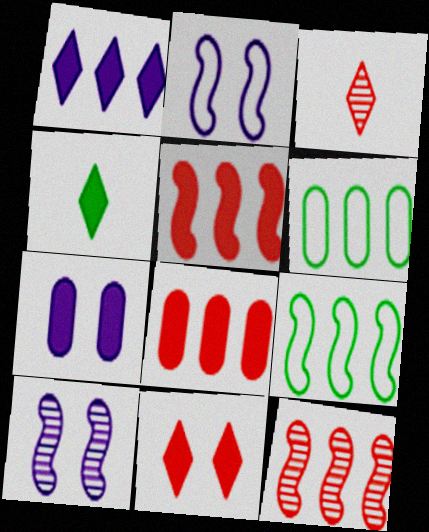[[1, 4, 11], 
[1, 6, 12], 
[3, 7, 9], 
[4, 5, 7]]